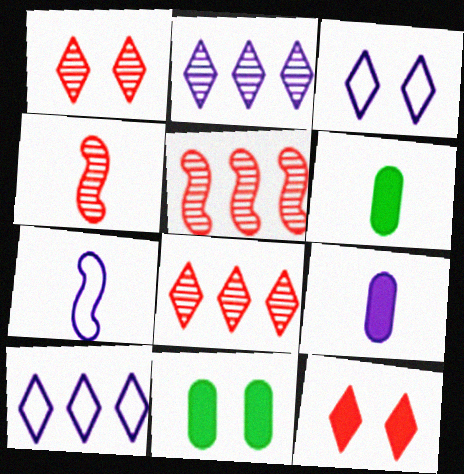[[3, 5, 6], 
[4, 10, 11], 
[7, 8, 11]]